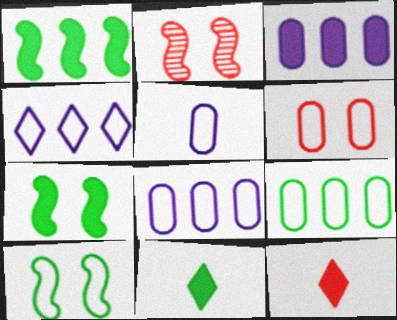[[2, 8, 11], 
[3, 7, 12], 
[5, 6, 9]]